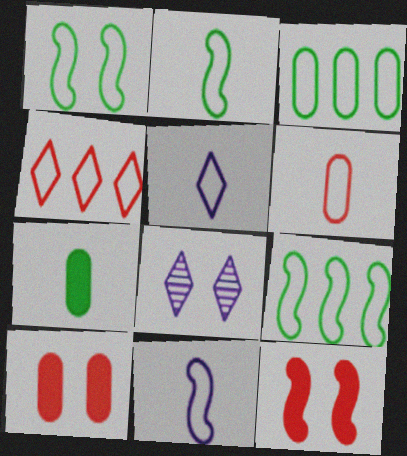[[1, 2, 9], 
[1, 8, 10], 
[2, 5, 6]]